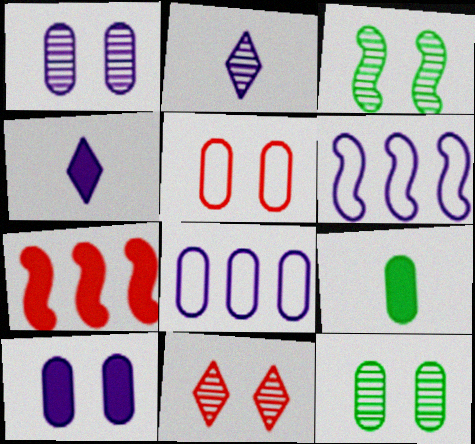[[1, 3, 11], 
[1, 4, 6], 
[2, 6, 10], 
[5, 10, 12], 
[6, 9, 11]]